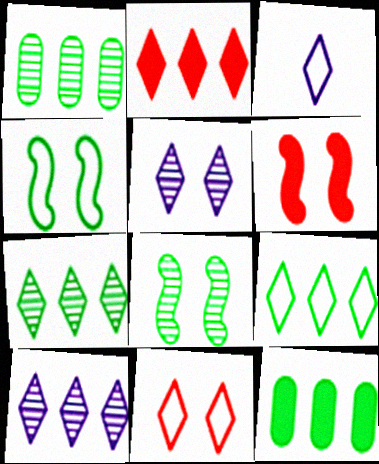[[1, 3, 6], 
[2, 9, 10], 
[3, 9, 11]]